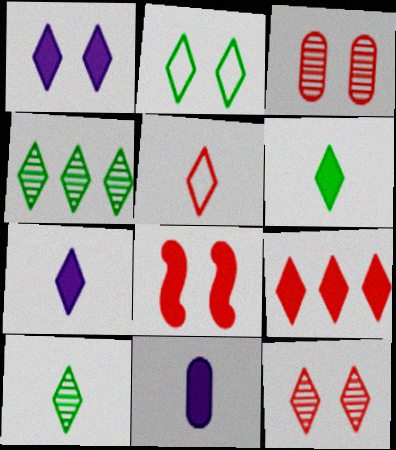[[1, 2, 12], 
[1, 4, 5], 
[1, 6, 9], 
[2, 4, 6], 
[5, 7, 10], 
[5, 9, 12]]